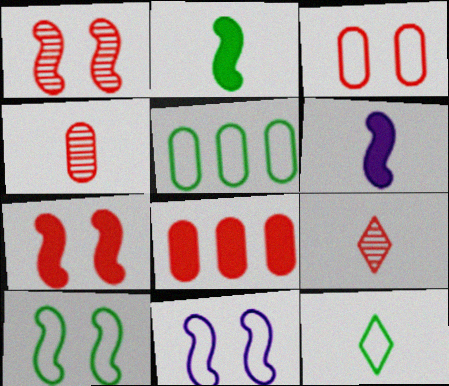[[3, 4, 8], 
[4, 6, 12], 
[5, 10, 12]]